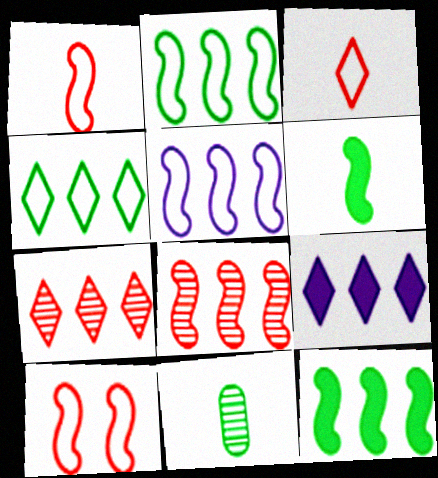[[4, 7, 9], 
[5, 8, 12], 
[9, 10, 11]]